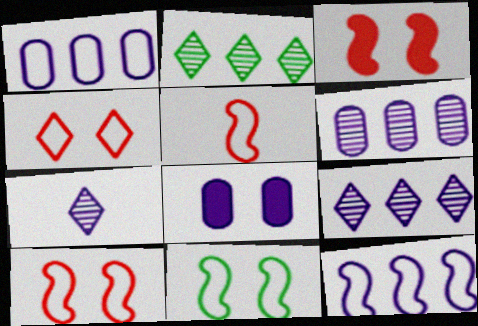[[2, 5, 8], 
[5, 11, 12], 
[7, 8, 12]]